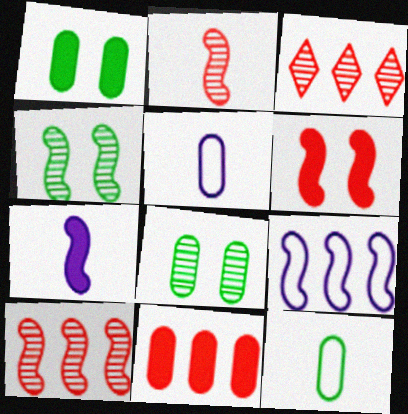[[5, 8, 11]]